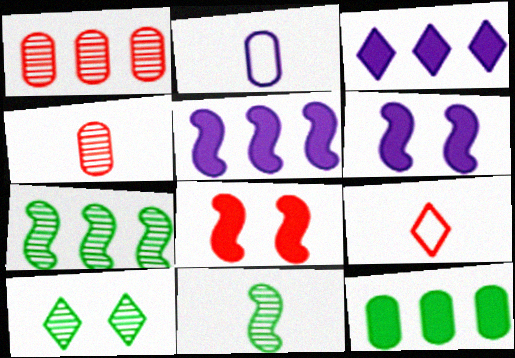[[1, 8, 9], 
[3, 9, 10]]